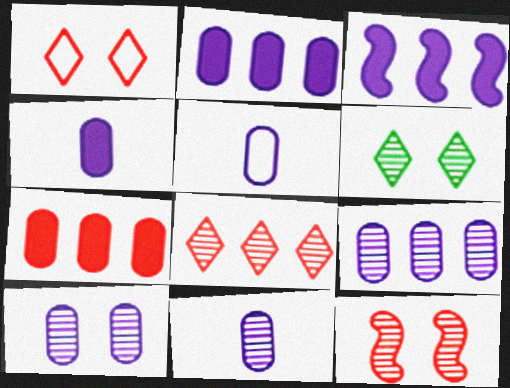[[2, 5, 10], 
[4, 5, 11], 
[6, 10, 12], 
[9, 10, 11]]